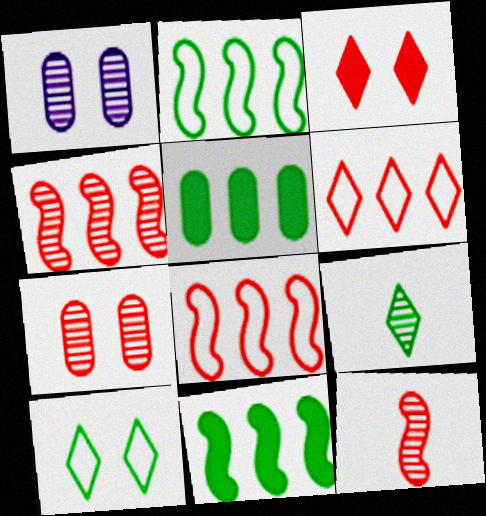[[1, 4, 9]]